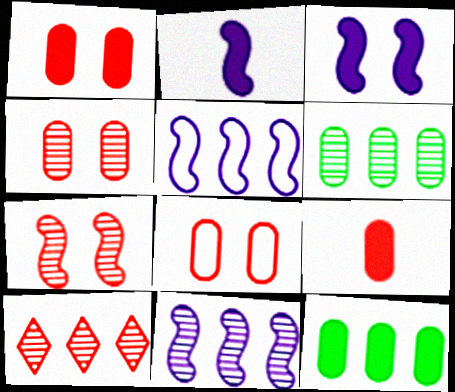[[1, 4, 8], 
[5, 10, 12], 
[6, 10, 11]]